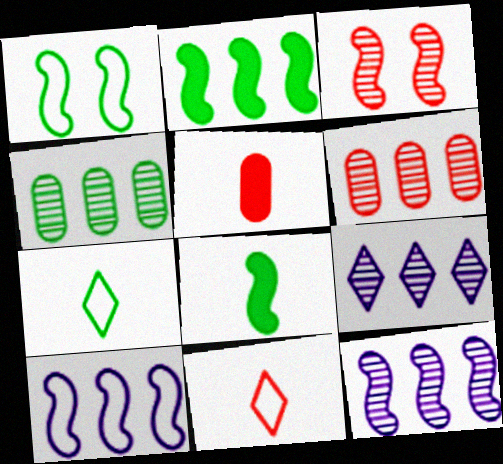[[1, 5, 9], 
[3, 8, 10]]